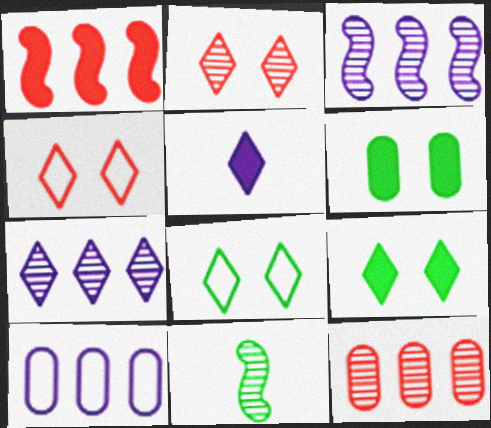[[1, 5, 6]]